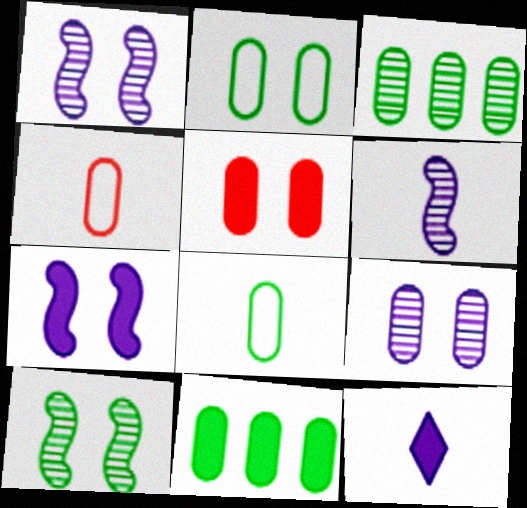[[2, 5, 9], 
[4, 9, 11]]